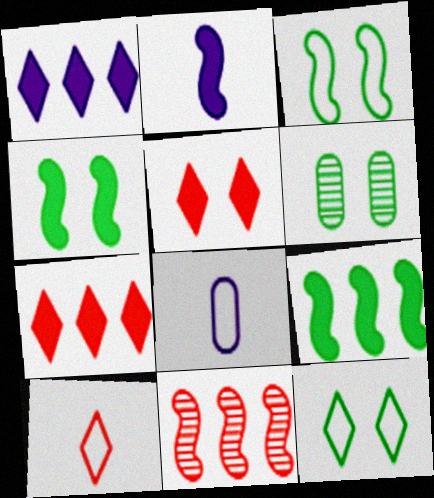[[2, 3, 11], 
[4, 6, 12]]